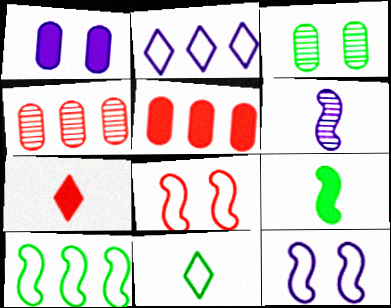[[1, 2, 6], 
[4, 7, 8]]